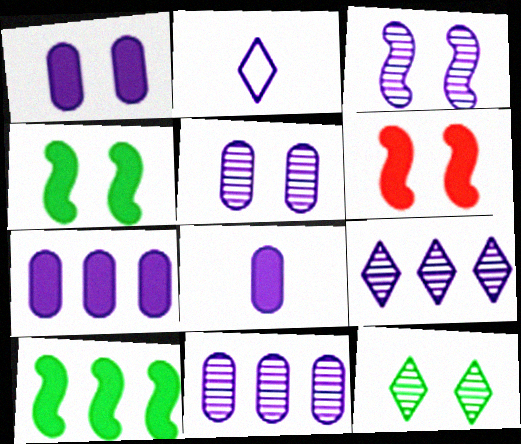[[1, 7, 8], 
[2, 3, 7]]